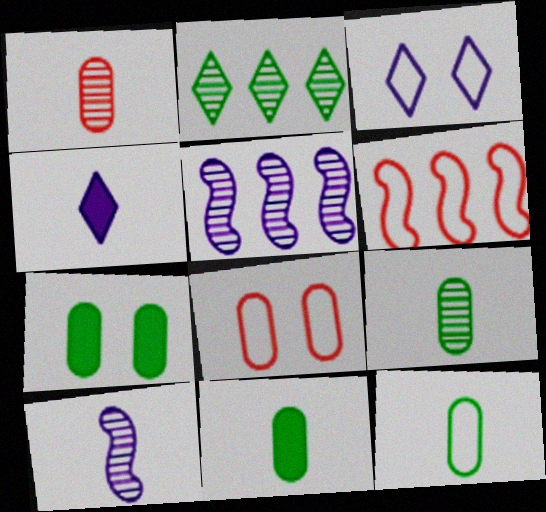[[3, 6, 12], 
[9, 11, 12]]